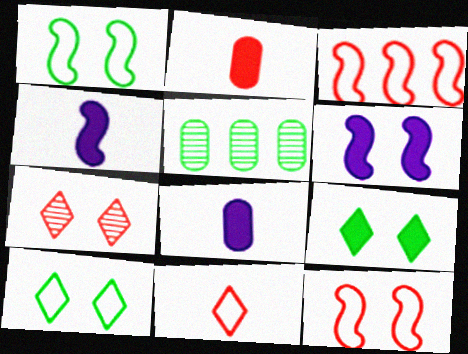[[2, 3, 7], 
[5, 6, 11]]